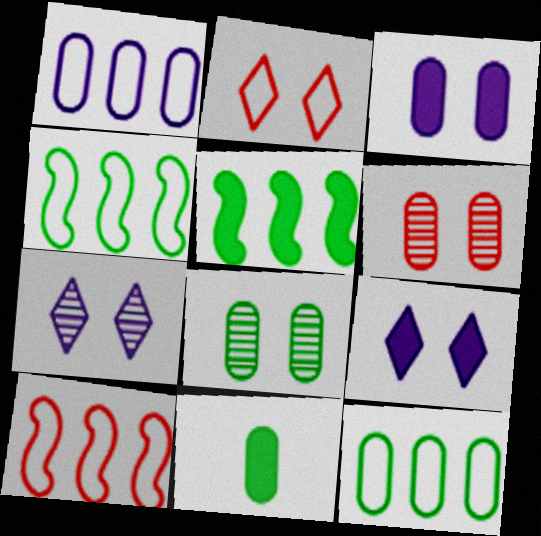[[1, 6, 11], 
[7, 10, 11], 
[8, 11, 12]]